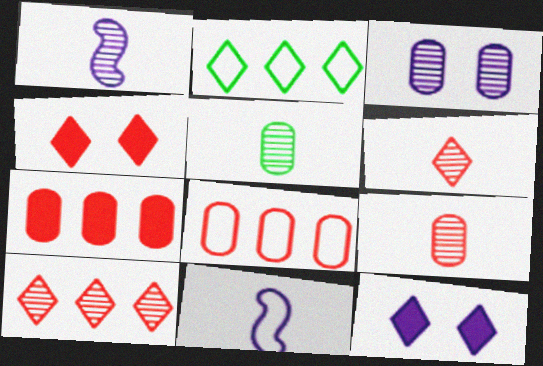[[1, 5, 6], 
[2, 6, 12]]